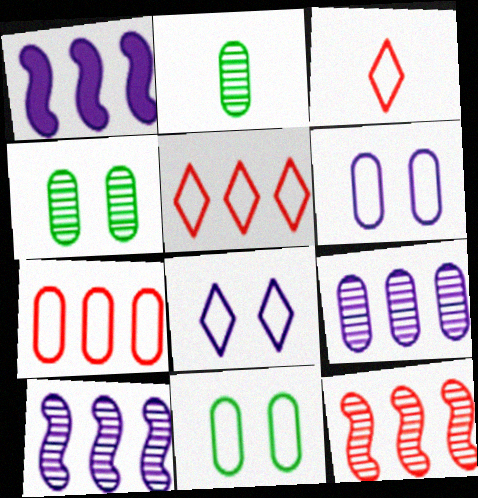[[1, 3, 4]]